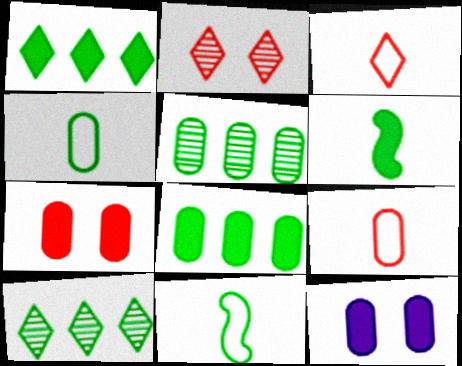[[5, 9, 12]]